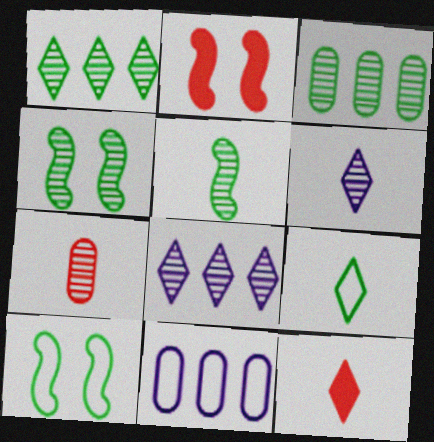[[4, 7, 8], 
[4, 11, 12], 
[5, 6, 7], 
[6, 9, 12]]